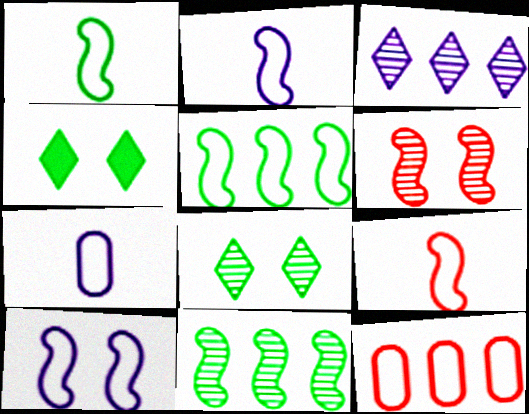[[1, 2, 9], 
[5, 9, 10]]